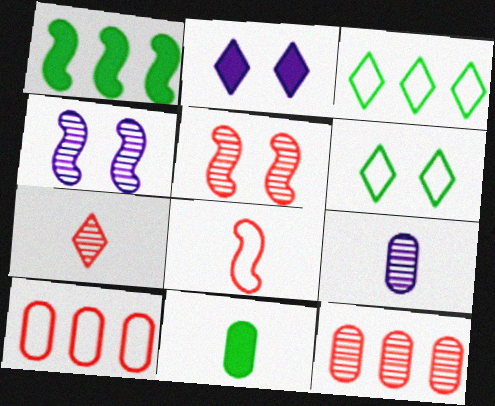[[1, 4, 8], 
[2, 3, 7], 
[5, 7, 12]]